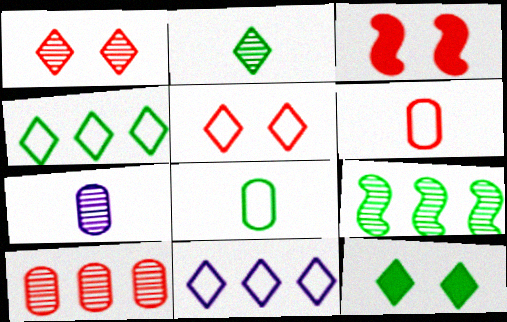[[1, 7, 9], 
[2, 4, 12], 
[3, 4, 7], 
[8, 9, 12]]